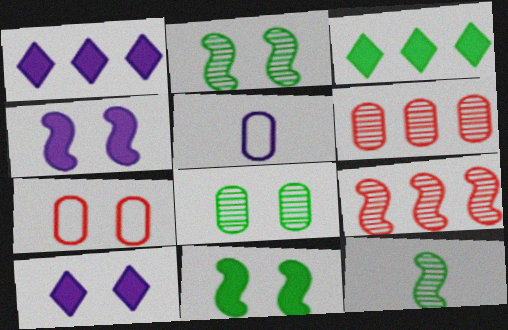[[1, 7, 12], 
[2, 7, 10]]